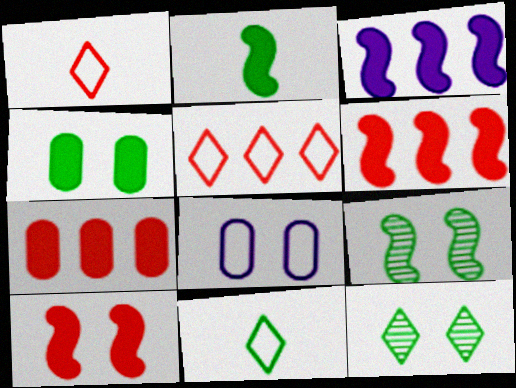[[2, 3, 10], 
[8, 10, 12]]